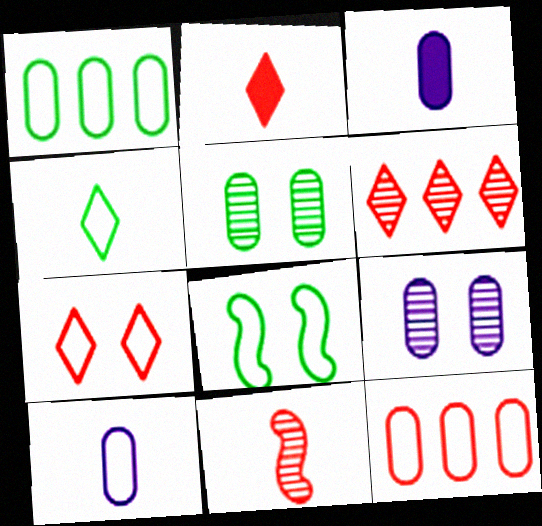[[1, 4, 8], 
[2, 6, 7], 
[3, 4, 11], 
[3, 5, 12], 
[3, 6, 8]]